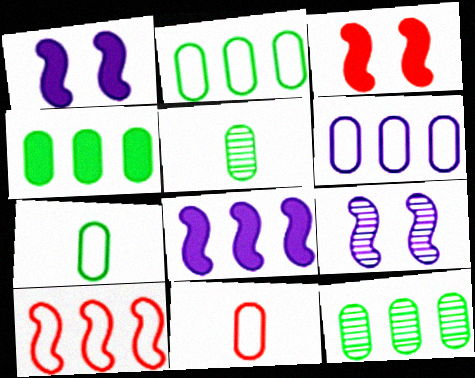[[2, 4, 12]]